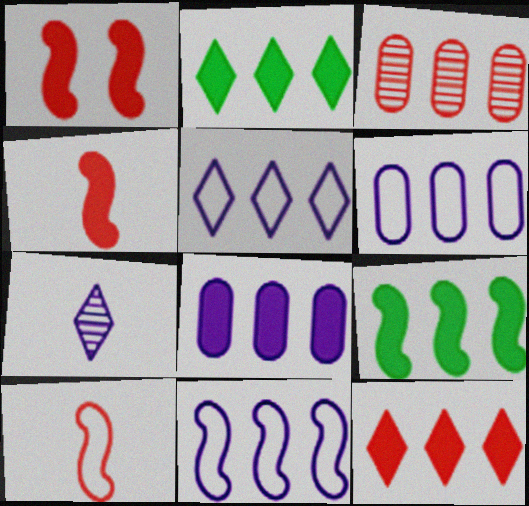[[2, 3, 11], 
[3, 5, 9], 
[5, 6, 11], 
[8, 9, 12]]